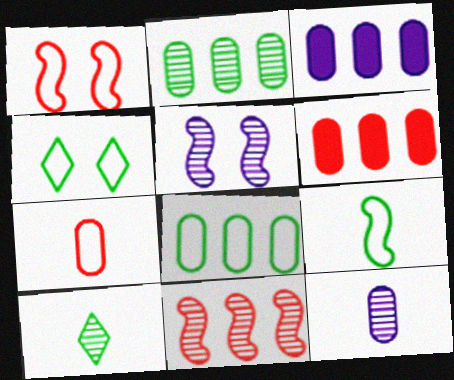[[1, 3, 10], 
[4, 8, 9]]